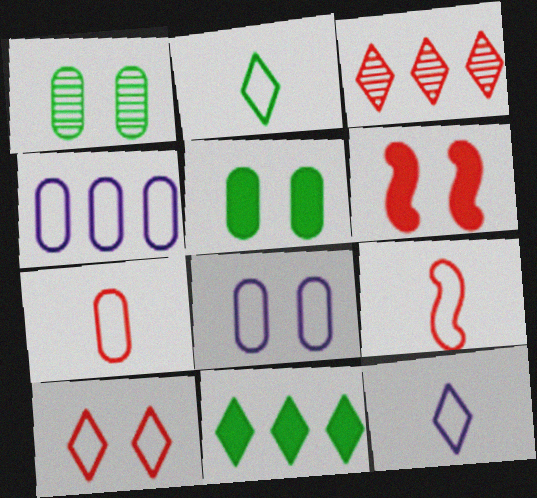[[3, 6, 7]]